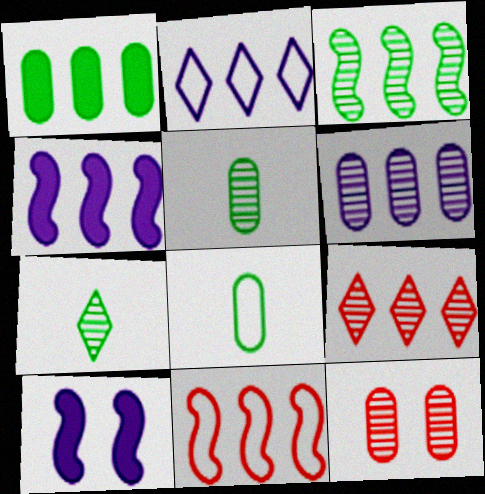[[2, 4, 6], 
[3, 4, 11], 
[3, 6, 9], 
[5, 6, 12], 
[8, 9, 10]]